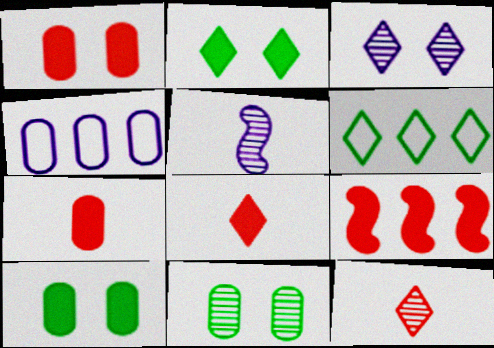[[1, 5, 6], 
[1, 8, 9], 
[3, 6, 8], 
[4, 7, 11]]